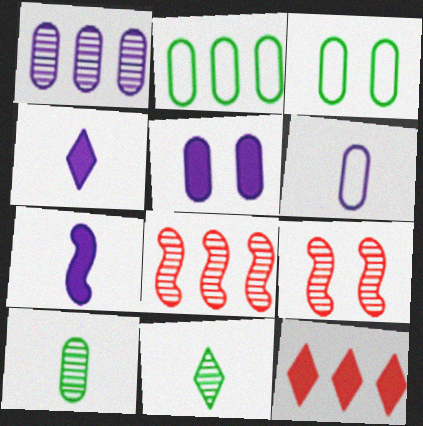[[1, 5, 6], 
[1, 9, 11], 
[2, 4, 9], 
[3, 4, 8]]